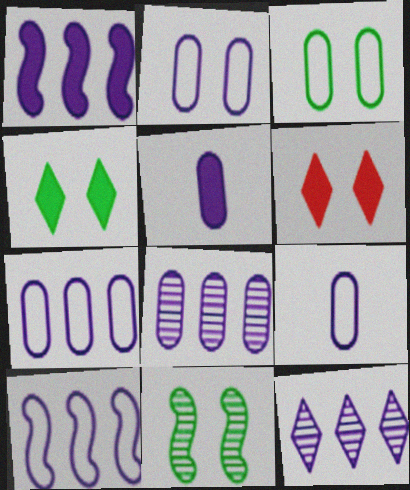[[1, 7, 12], 
[2, 5, 8], 
[2, 6, 11], 
[2, 7, 9], 
[3, 4, 11]]